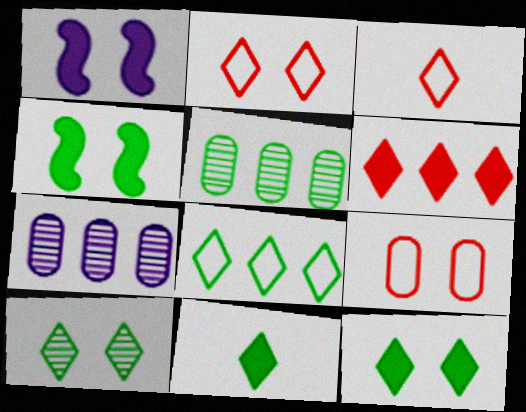[[1, 3, 5], 
[1, 9, 10], 
[3, 4, 7], 
[8, 10, 11]]